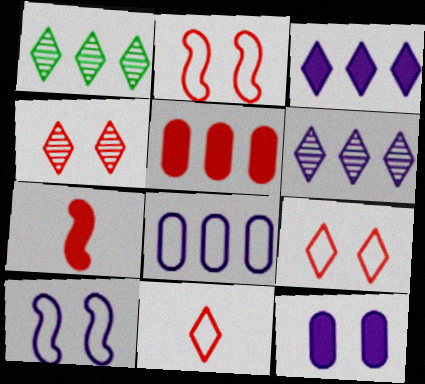[]